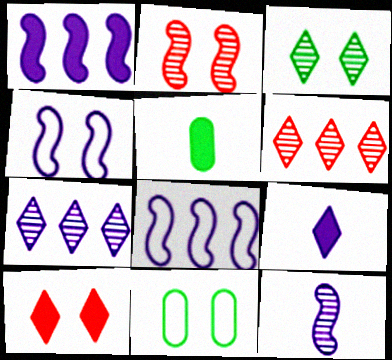[[1, 4, 12], 
[1, 5, 10], 
[4, 5, 6]]